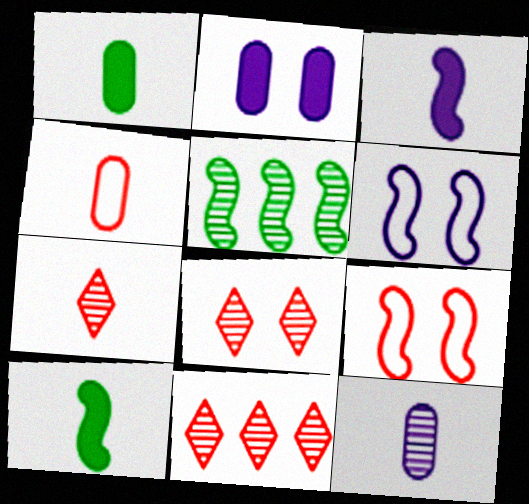[[1, 4, 12], 
[1, 6, 11], 
[3, 5, 9], 
[5, 8, 12], 
[7, 8, 11]]